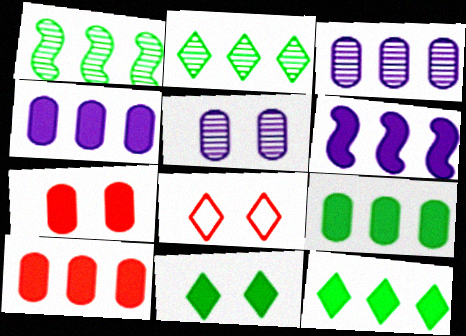[[4, 9, 10], 
[6, 10, 12]]